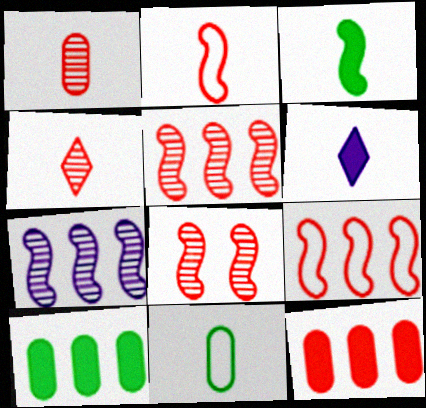[]